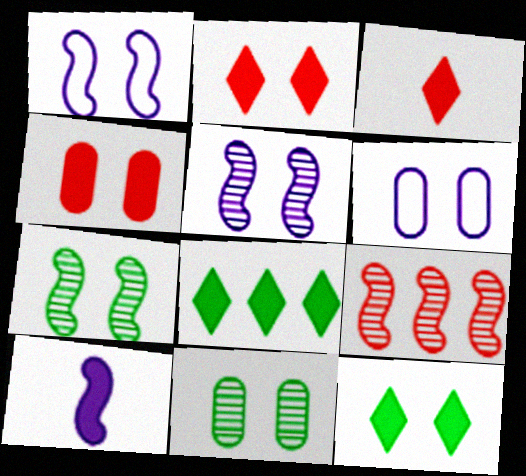[[1, 2, 11], 
[2, 6, 7], 
[4, 6, 11], 
[4, 8, 10]]